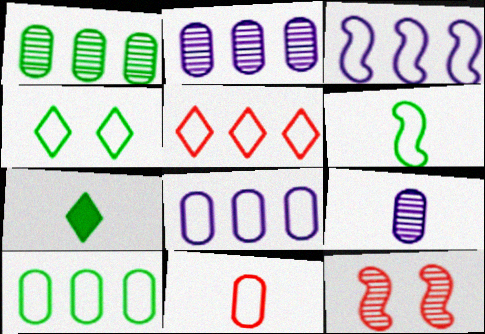[[3, 4, 11], 
[3, 5, 10], 
[4, 6, 10], 
[7, 8, 12]]